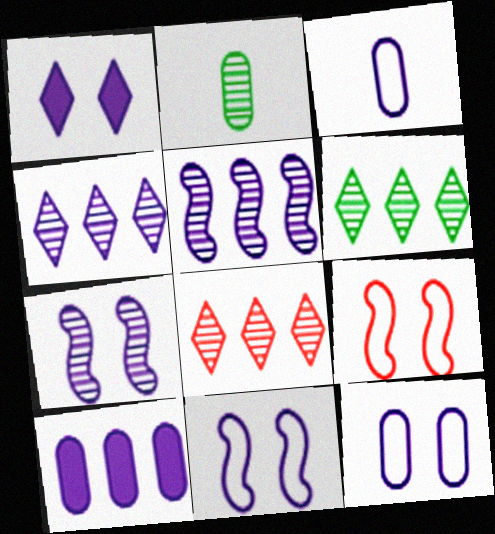[[1, 3, 5], 
[1, 7, 12], 
[2, 7, 8], 
[4, 6, 8]]